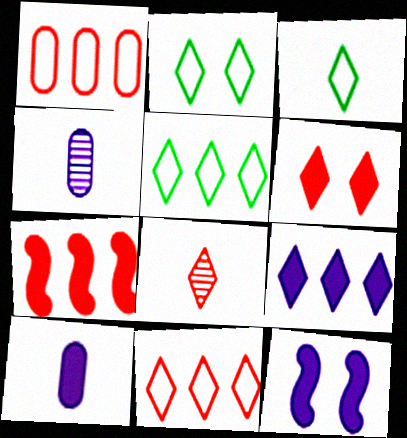[[2, 3, 5], 
[2, 4, 7], 
[2, 8, 9], 
[6, 8, 11], 
[9, 10, 12]]